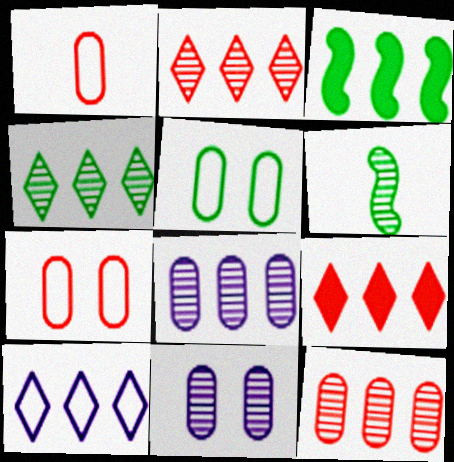[[2, 6, 11], 
[3, 10, 12], 
[4, 9, 10]]